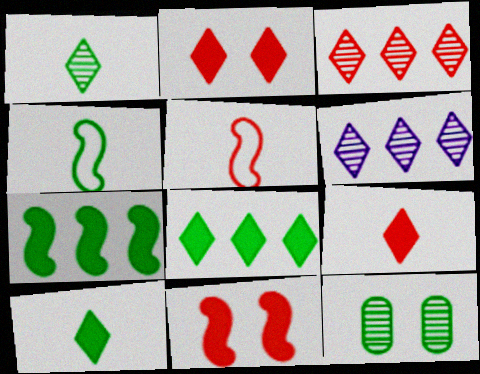[[4, 8, 12]]